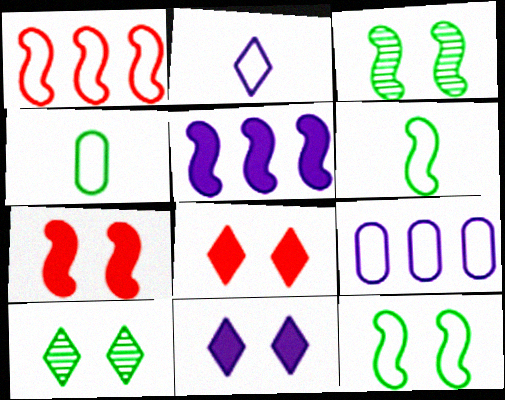[]